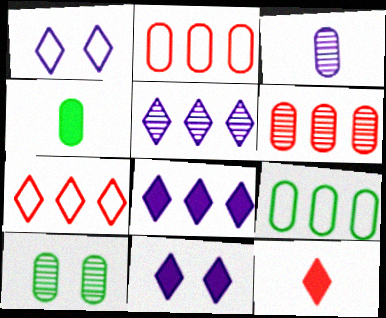[[3, 6, 10], 
[4, 9, 10]]